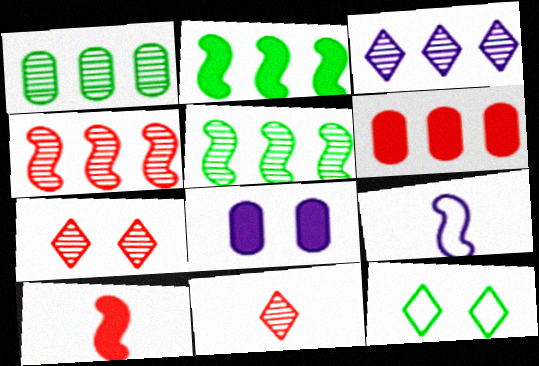[[1, 3, 4], 
[3, 8, 9]]